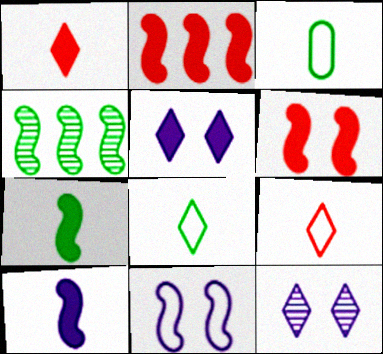[[2, 3, 12]]